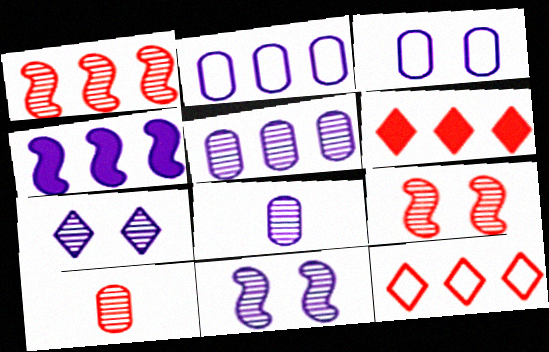[]